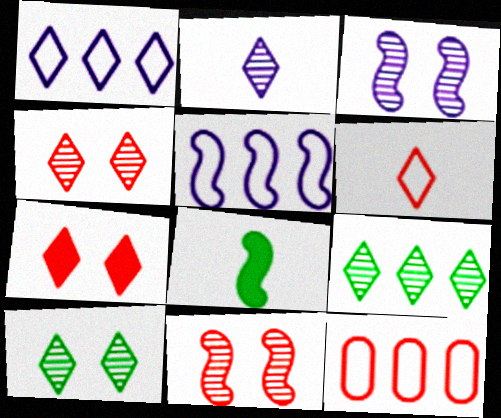[[2, 4, 9], 
[5, 8, 11]]